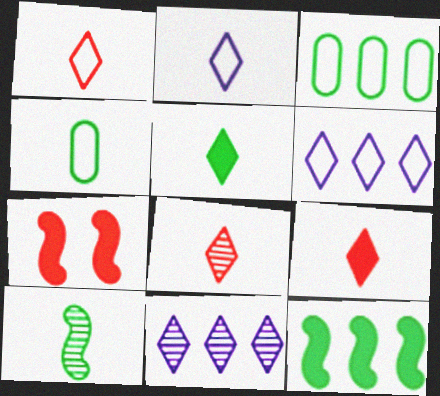[[1, 8, 9], 
[2, 5, 8], 
[4, 5, 10], 
[4, 7, 11]]